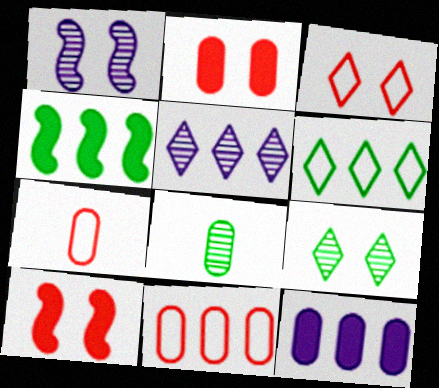[[4, 5, 11]]